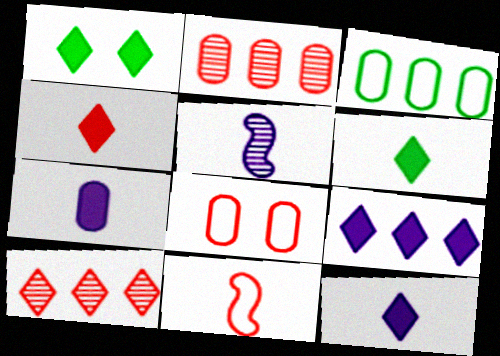[[1, 4, 9], 
[4, 6, 12]]